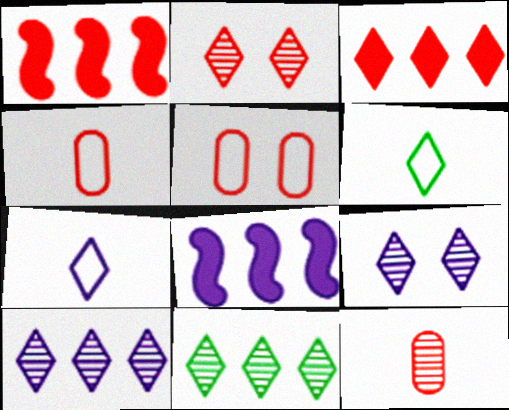[[1, 2, 4], 
[3, 6, 9]]